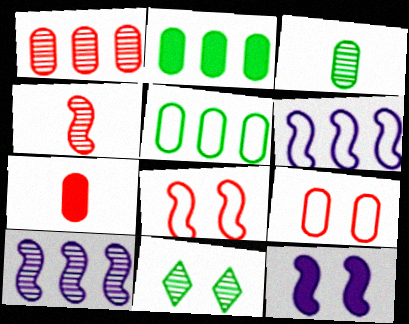[[1, 7, 9], 
[6, 7, 11], 
[9, 11, 12]]